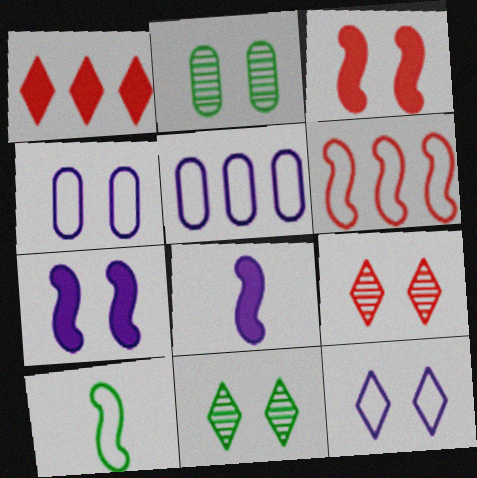[[2, 3, 12], 
[3, 4, 11]]